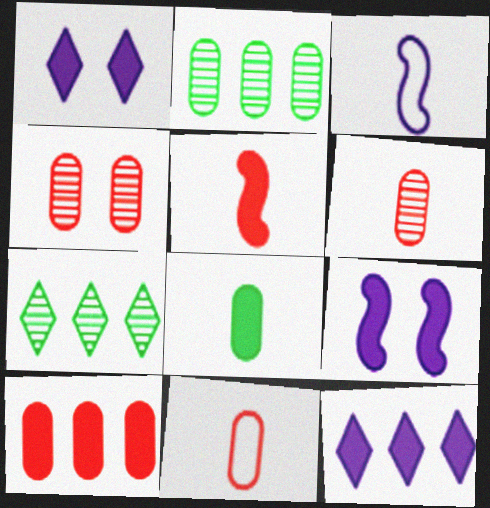[[4, 10, 11], 
[7, 9, 11]]